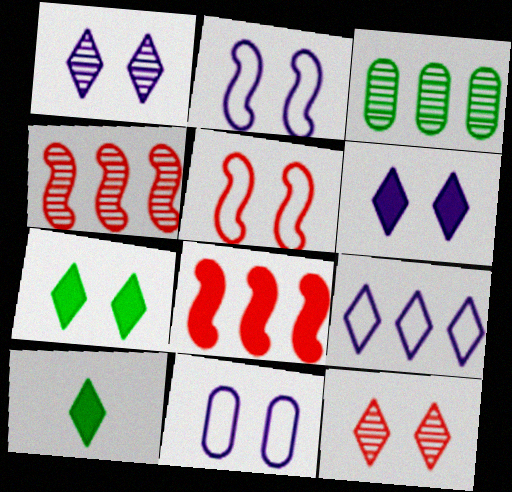[[3, 8, 9], 
[4, 10, 11], 
[9, 10, 12]]